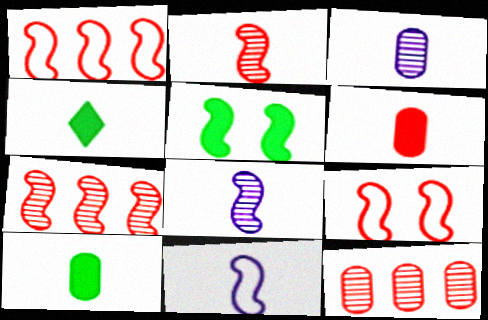[[1, 5, 8], 
[5, 7, 11]]